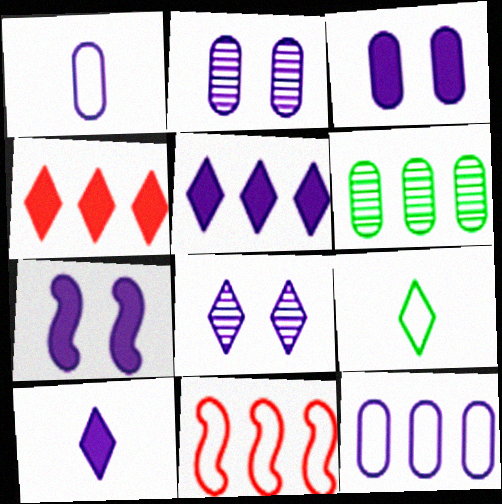[[4, 8, 9], 
[5, 6, 11]]